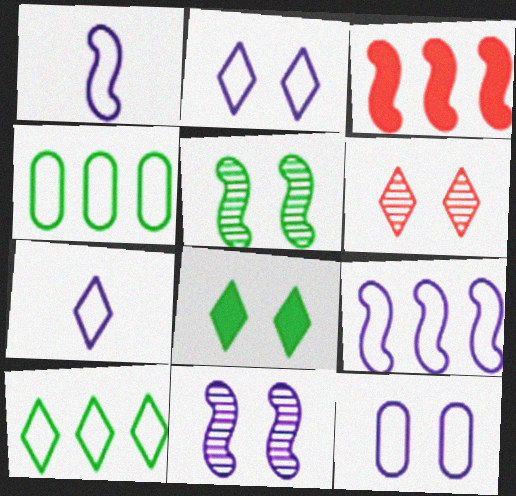[[1, 3, 5], 
[2, 6, 8], 
[7, 9, 12]]